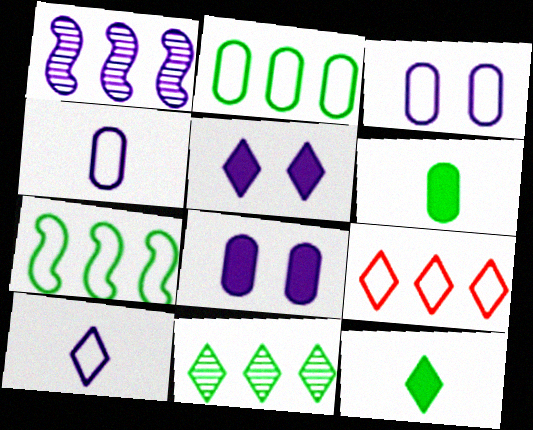[[1, 4, 5], 
[1, 8, 10]]